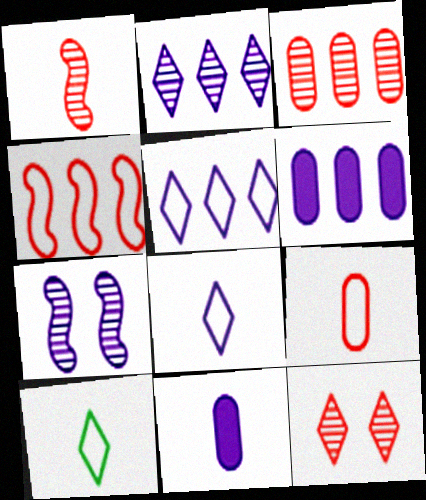[[1, 3, 12], 
[1, 10, 11], 
[5, 7, 11], 
[6, 7, 8]]